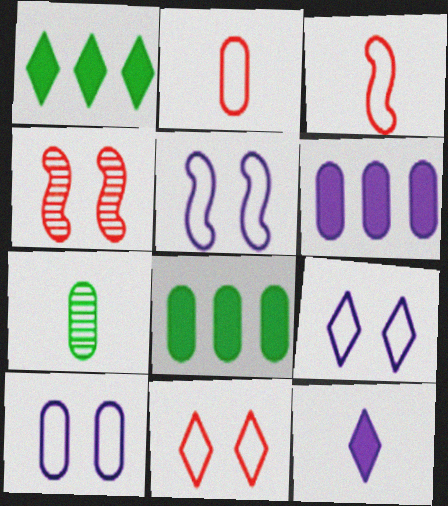[[3, 7, 12], 
[5, 9, 10]]